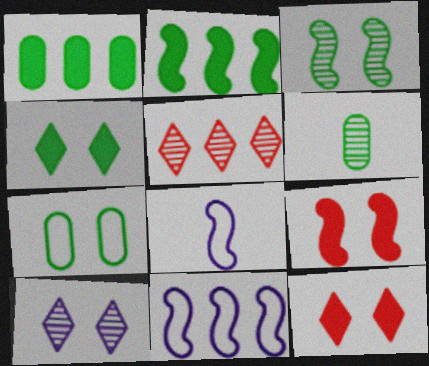[[1, 5, 11], 
[1, 6, 7], 
[3, 4, 7], 
[6, 11, 12], 
[7, 9, 10]]